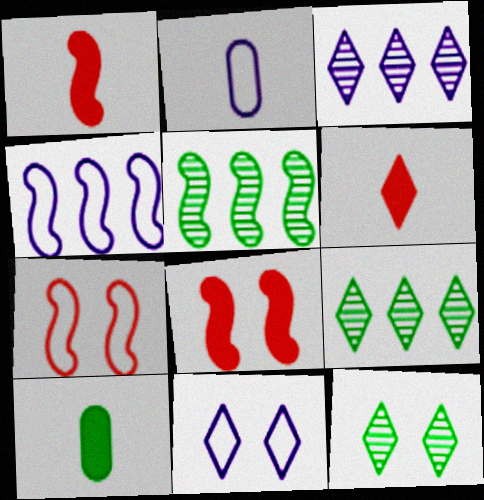[[2, 4, 11], 
[2, 8, 9], 
[3, 7, 10], 
[6, 9, 11]]